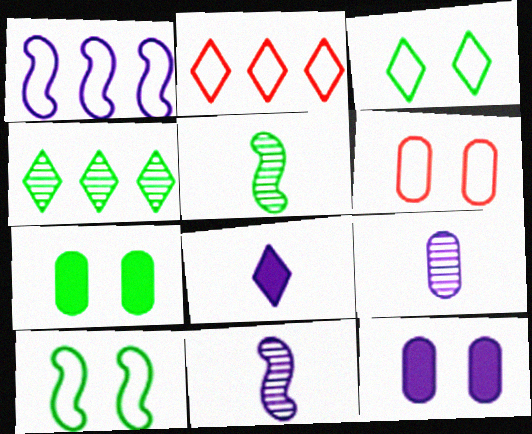[[2, 5, 12], 
[2, 7, 11]]